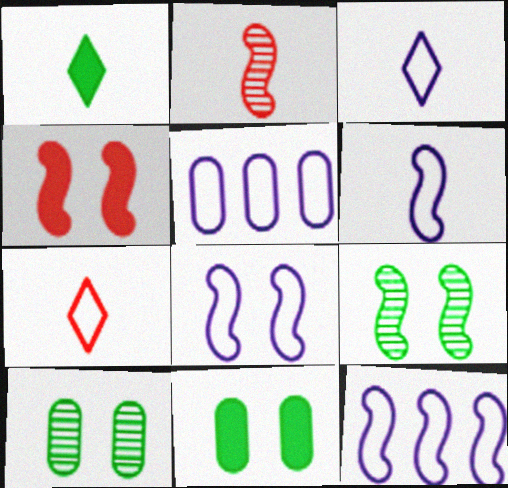[[3, 5, 8], 
[4, 8, 9], 
[6, 8, 12]]